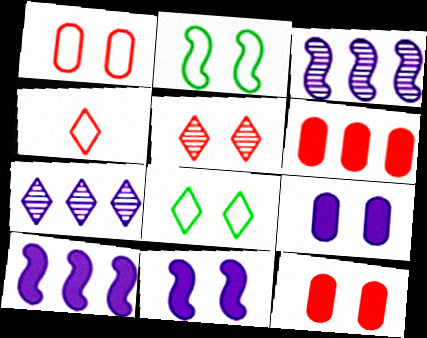[[2, 5, 9]]